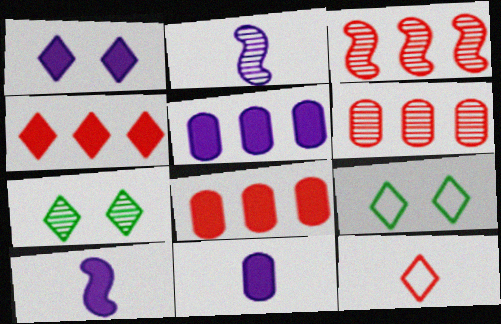[[1, 5, 10], 
[2, 6, 7], 
[2, 8, 9], 
[3, 9, 11], 
[6, 9, 10]]